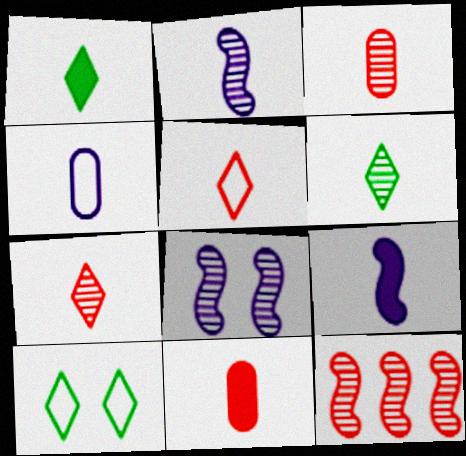[[1, 9, 11], 
[2, 3, 6]]